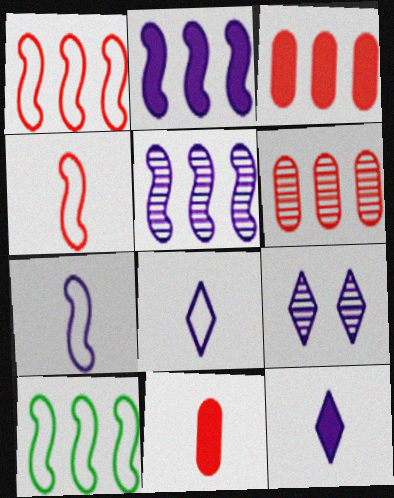[[9, 10, 11]]